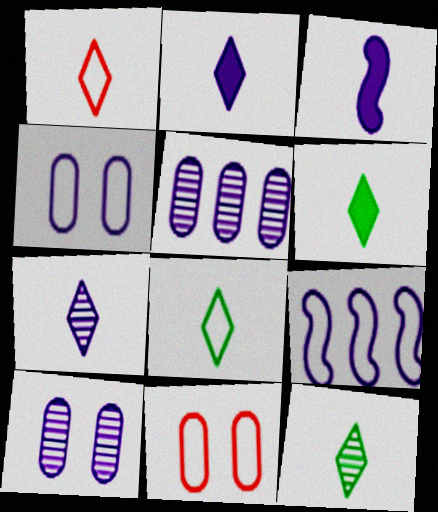[[1, 2, 12], 
[1, 6, 7], 
[2, 9, 10], 
[6, 8, 12], 
[8, 9, 11]]